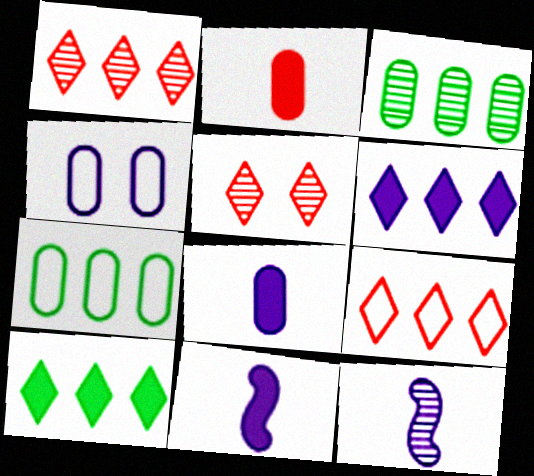[[2, 3, 4], 
[3, 5, 12], 
[4, 6, 12], 
[5, 7, 11]]